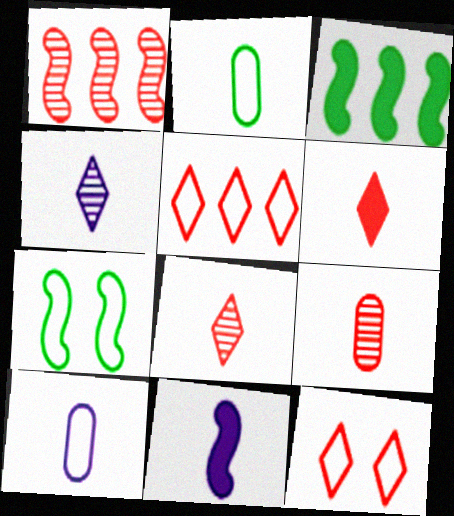[[1, 7, 11], 
[2, 8, 11], 
[4, 10, 11], 
[5, 7, 10]]